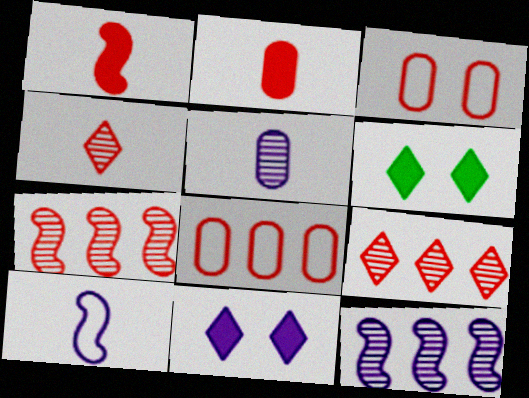[[1, 3, 9]]